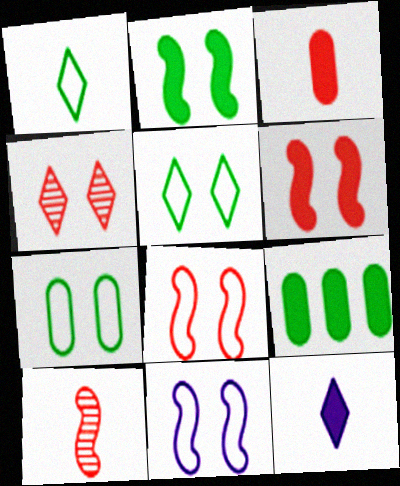[[6, 9, 12]]